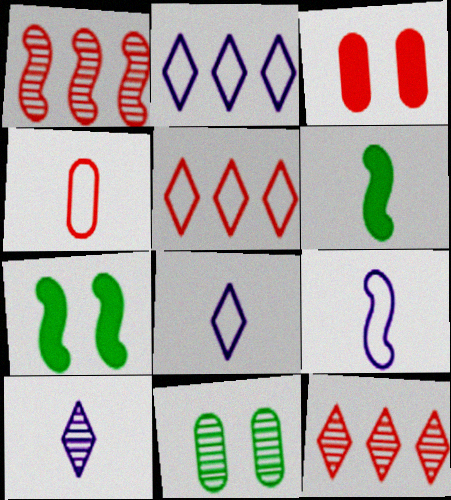[[1, 7, 9], 
[1, 10, 11], 
[4, 6, 10]]